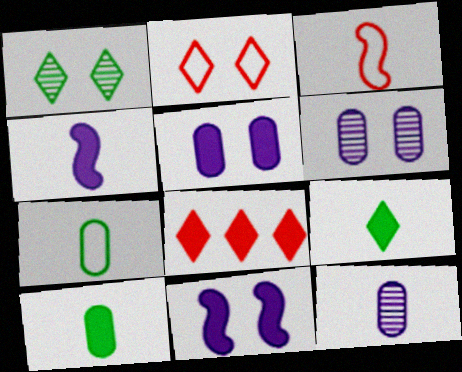[[3, 9, 12], 
[8, 10, 11]]